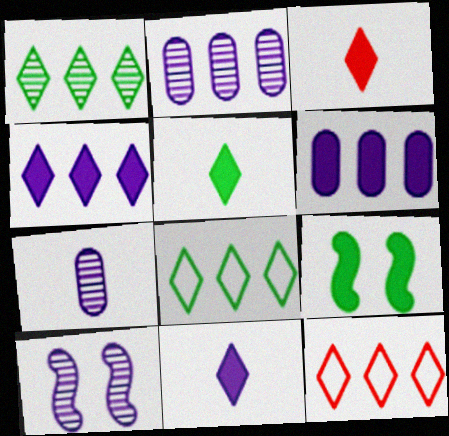[[1, 4, 12], 
[3, 5, 11], 
[3, 6, 9], 
[7, 9, 12]]